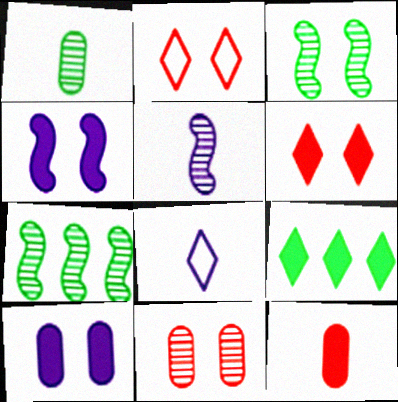[[2, 3, 10], 
[4, 9, 12]]